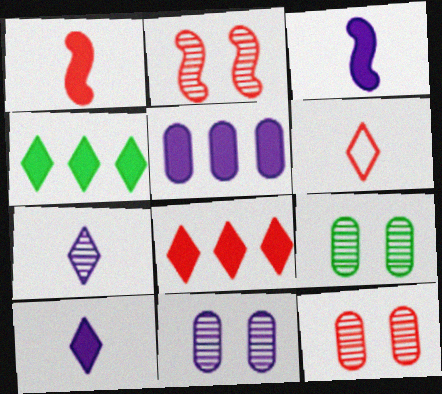[[9, 11, 12]]